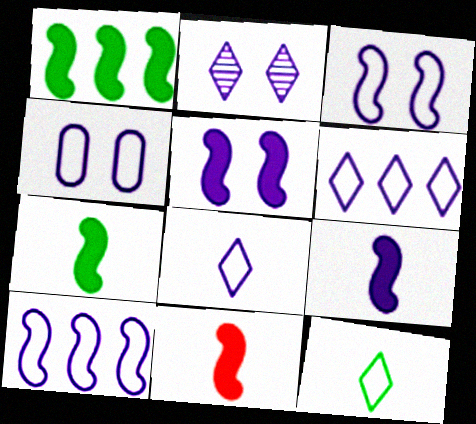[[1, 5, 11], 
[2, 4, 5], 
[4, 8, 10], 
[7, 9, 11]]